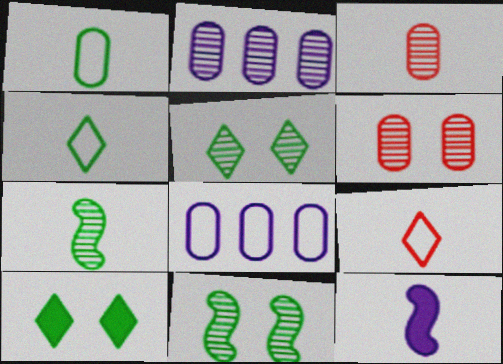[[3, 4, 12]]